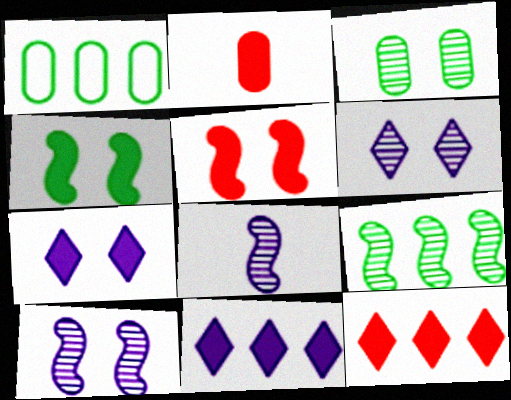[[2, 4, 11], 
[2, 5, 12]]